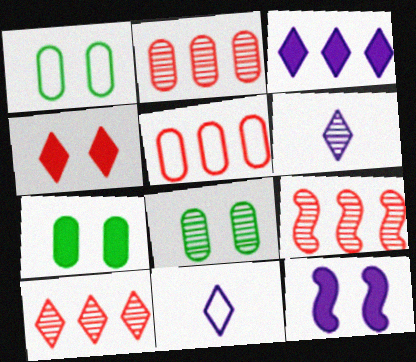[[1, 7, 8], 
[2, 9, 10], 
[4, 7, 12], 
[6, 8, 9], 
[7, 9, 11]]